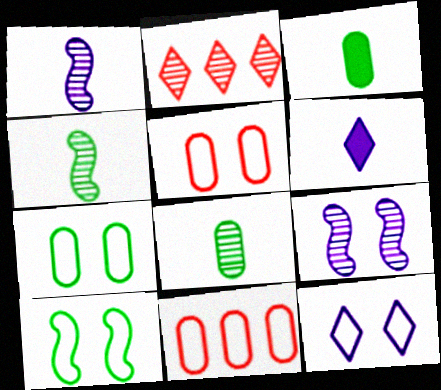[[2, 8, 9], 
[5, 10, 12]]